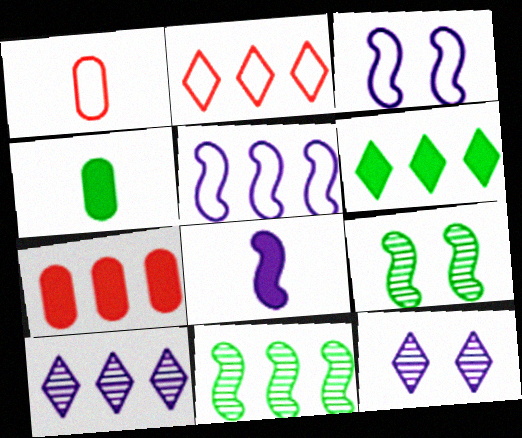[[2, 6, 10]]